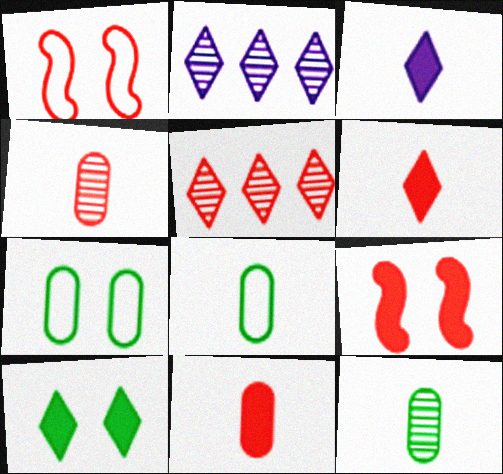[[1, 5, 11], 
[2, 8, 9]]